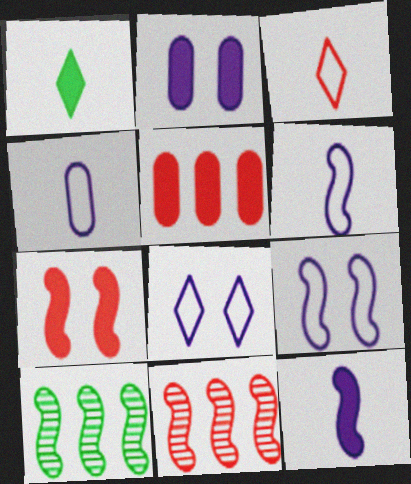[[2, 3, 10], 
[6, 7, 10]]